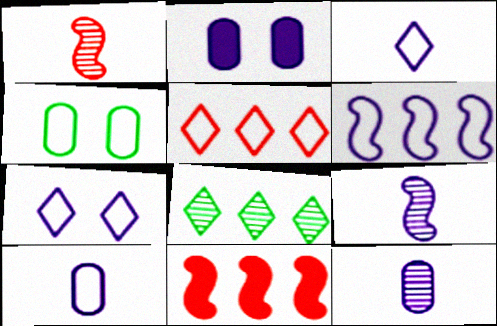[[6, 7, 10]]